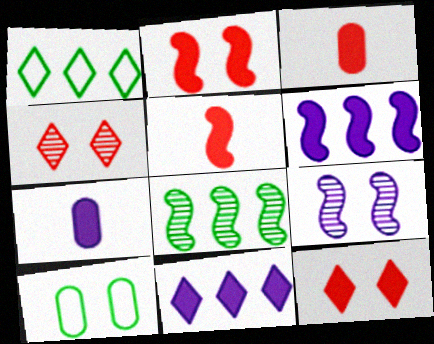[[1, 3, 9], 
[9, 10, 12]]